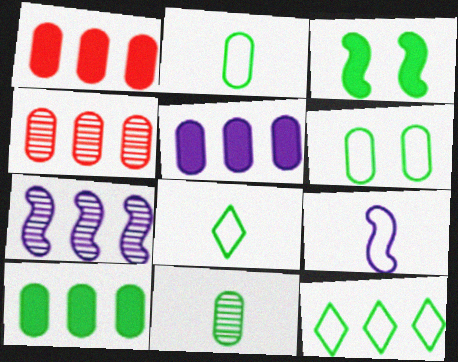[[1, 5, 10], 
[1, 7, 12], 
[3, 11, 12], 
[6, 10, 11]]